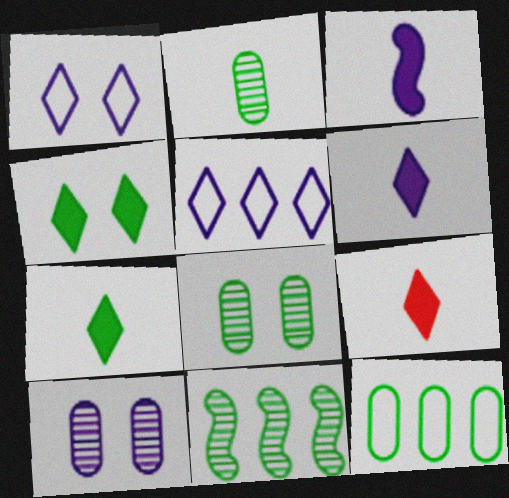[[3, 5, 10], 
[6, 7, 9]]